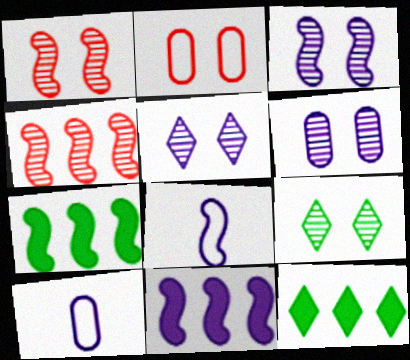[[1, 6, 9], 
[1, 7, 8], 
[1, 10, 12], 
[3, 5, 6], 
[3, 8, 11], 
[5, 10, 11]]